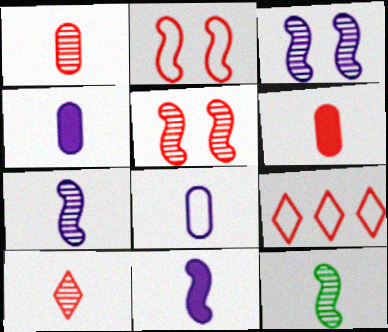[[5, 6, 9]]